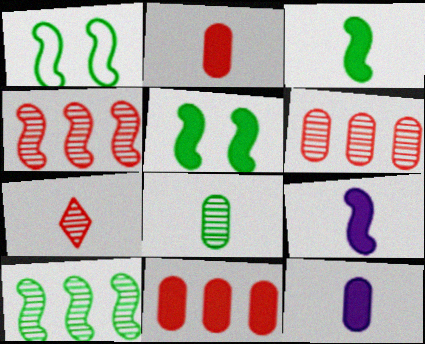[[1, 3, 10], 
[1, 4, 9]]